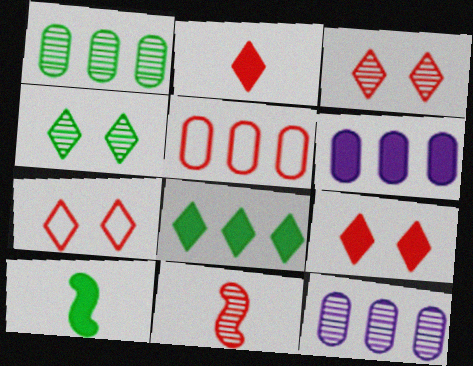[[1, 5, 6], 
[3, 7, 9], 
[4, 11, 12], 
[5, 9, 11], 
[6, 9, 10], 
[7, 10, 12]]